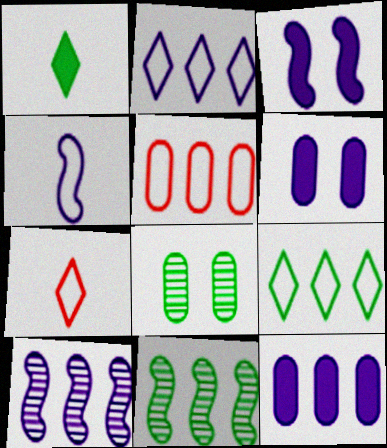[[2, 10, 12], 
[3, 4, 10], 
[6, 7, 11]]